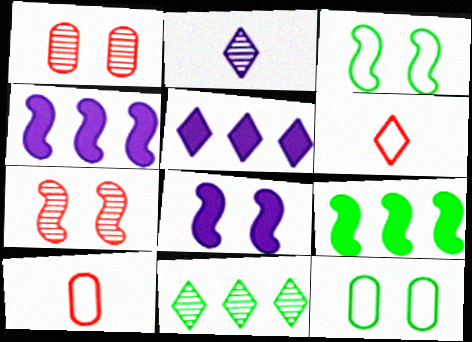[[3, 7, 8], 
[8, 10, 11]]